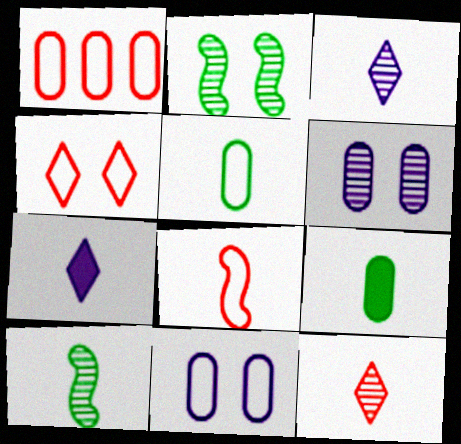[[1, 2, 7], 
[1, 4, 8], 
[1, 5, 11], 
[1, 6, 9], 
[3, 8, 9]]